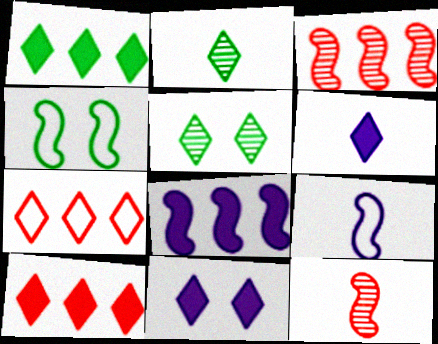[[2, 7, 11], 
[4, 8, 12], 
[5, 6, 7]]